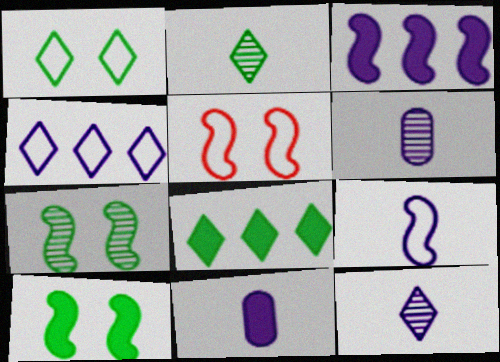[[1, 2, 8], 
[5, 6, 8], 
[9, 11, 12]]